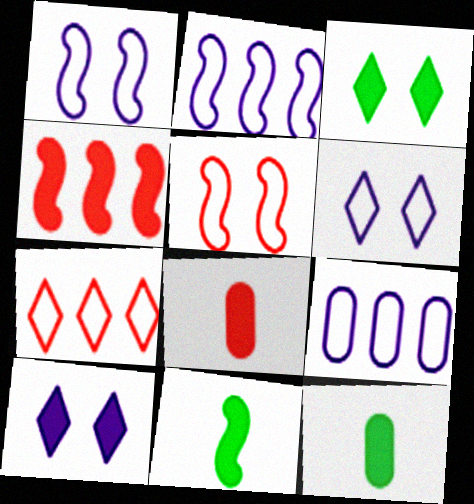[[4, 10, 12]]